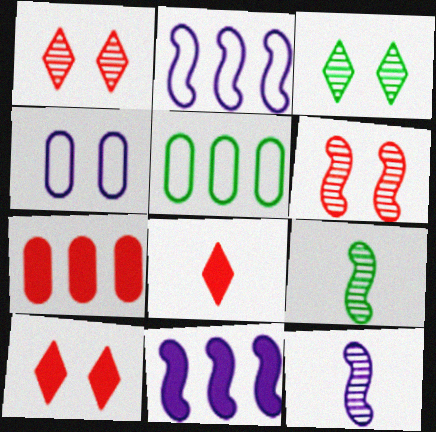[[5, 10, 12]]